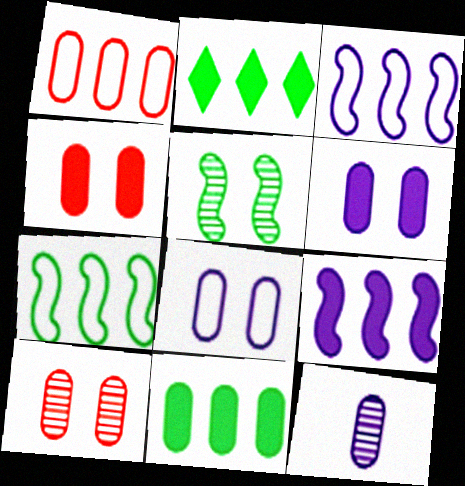[]